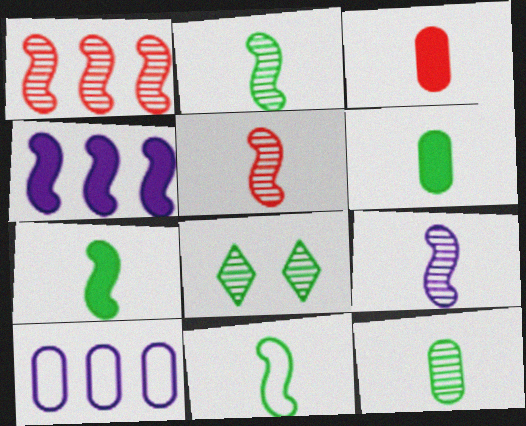[[2, 5, 9], 
[2, 7, 11]]